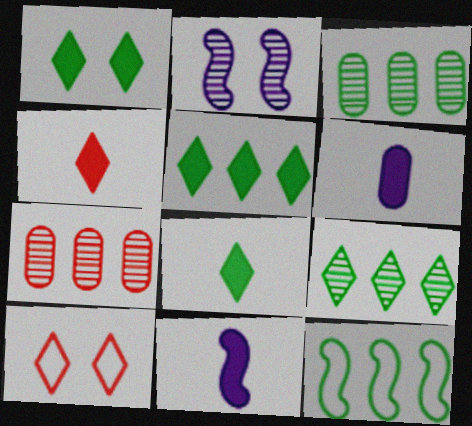[[1, 5, 8], 
[3, 5, 12], 
[3, 10, 11]]